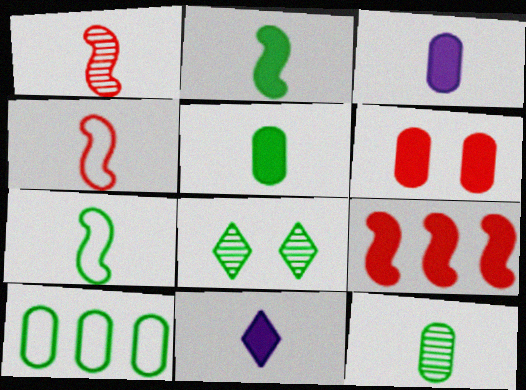[[2, 8, 10], 
[4, 11, 12]]